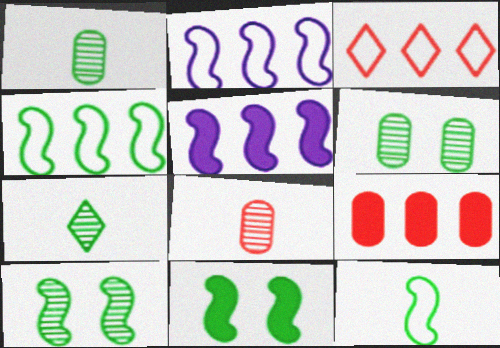[]